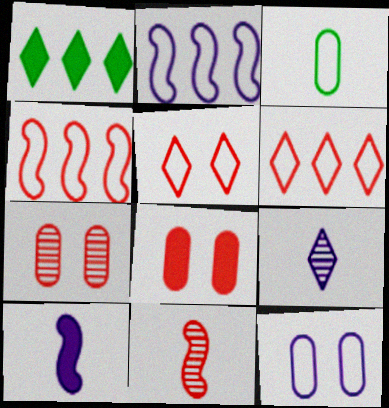[[1, 5, 9], 
[1, 8, 10], 
[1, 11, 12], 
[2, 3, 5], 
[6, 8, 11]]